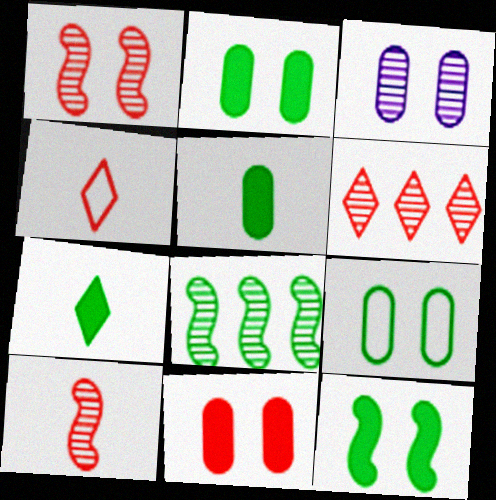[[3, 9, 11], 
[7, 8, 9]]